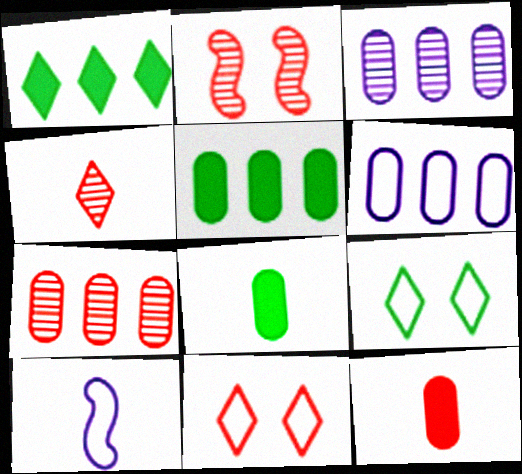[[2, 4, 7], 
[4, 8, 10], 
[5, 6, 7]]